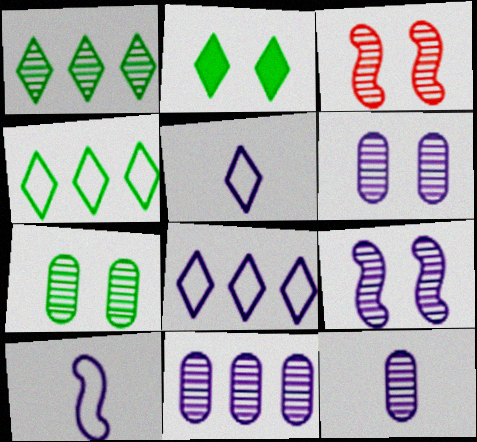[[1, 3, 12], 
[6, 11, 12]]